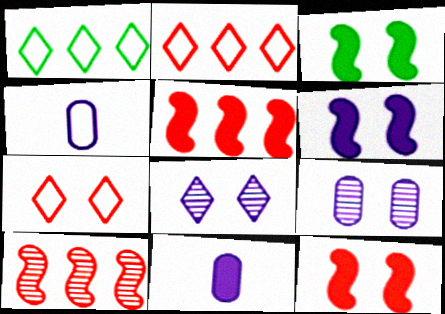[[3, 6, 12], 
[3, 7, 9]]